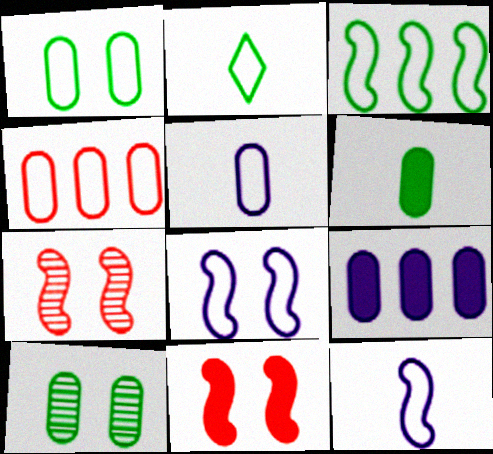[[1, 2, 3], 
[1, 4, 5], 
[2, 4, 8], 
[2, 7, 9]]